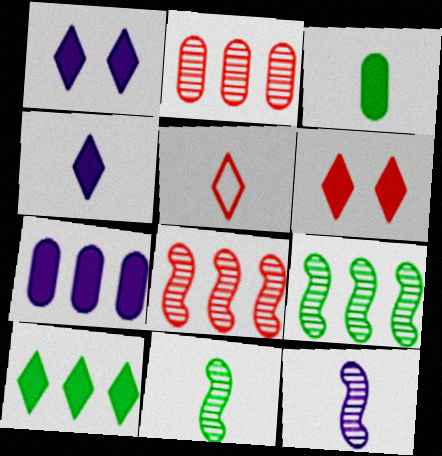[[3, 5, 12], 
[4, 6, 10]]